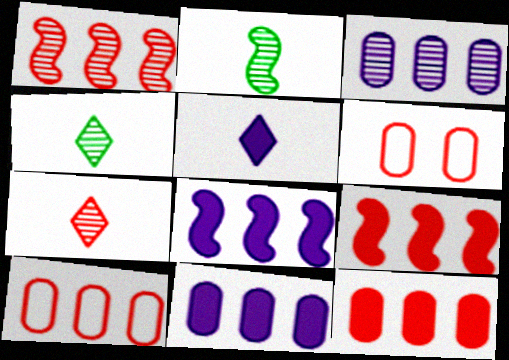[[4, 6, 8], 
[6, 7, 9]]